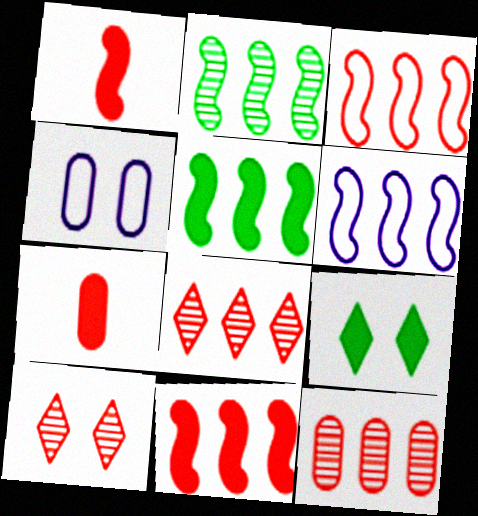[[2, 6, 11], 
[3, 7, 10]]